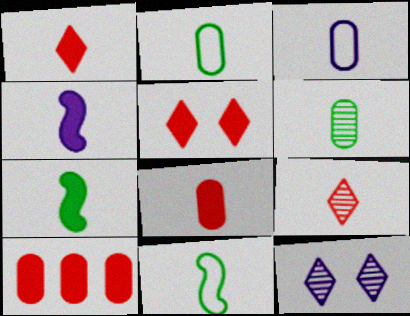[[2, 4, 9], 
[3, 6, 8], 
[3, 7, 9], 
[10, 11, 12]]